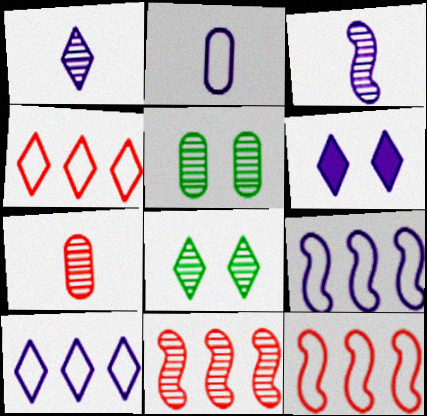[[1, 5, 11], 
[1, 6, 10]]